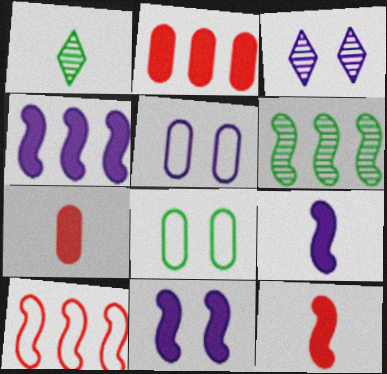[[3, 5, 11], 
[4, 6, 10], 
[4, 9, 11]]